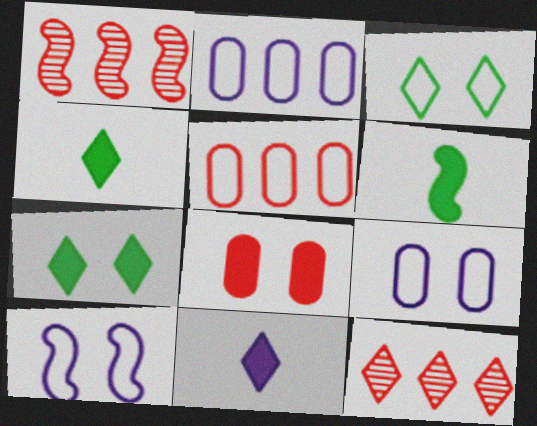[[1, 4, 9], 
[1, 6, 10], 
[3, 11, 12], 
[6, 9, 12]]